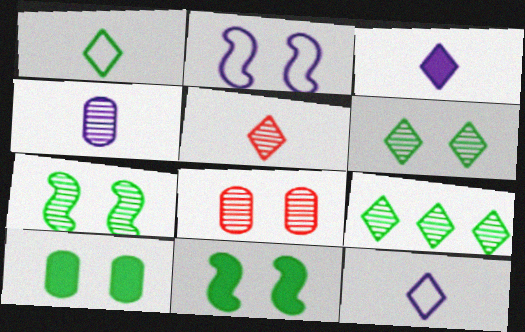[[1, 3, 5]]